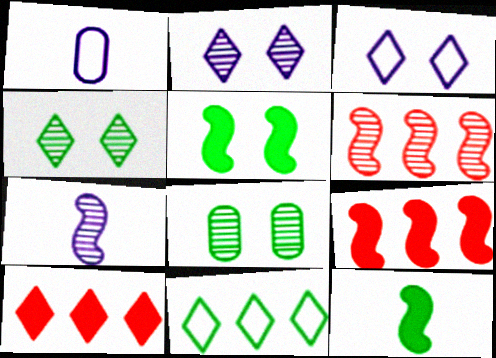[[1, 4, 9], 
[8, 11, 12]]